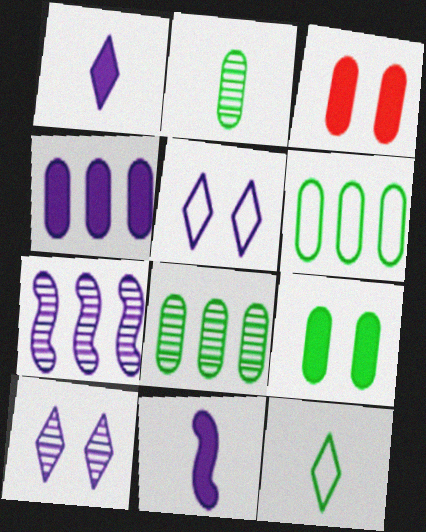[[2, 6, 9], 
[3, 7, 12]]